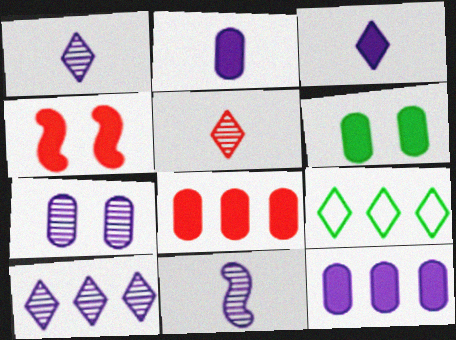[[2, 6, 8], 
[7, 10, 11]]